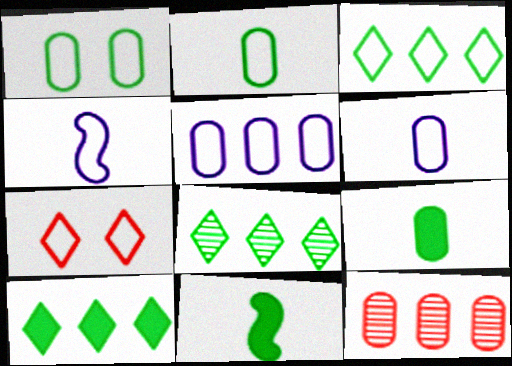[[1, 8, 11], 
[3, 8, 10]]